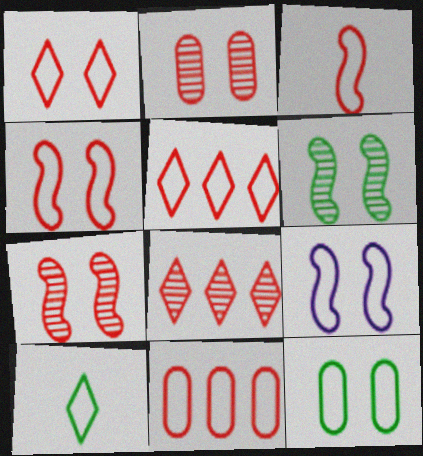[[1, 3, 11], 
[1, 9, 12], 
[9, 10, 11]]